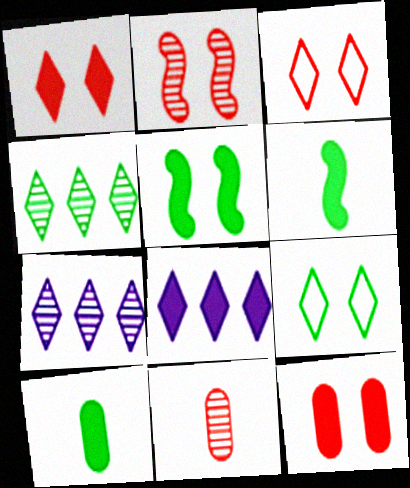[[2, 3, 12], 
[6, 8, 12]]